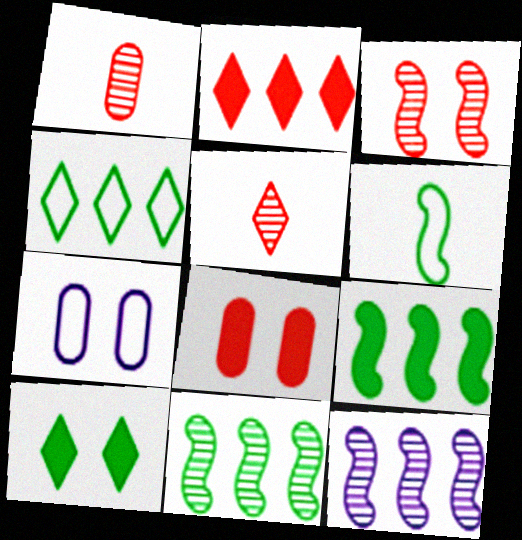[[3, 7, 10], 
[5, 7, 9]]